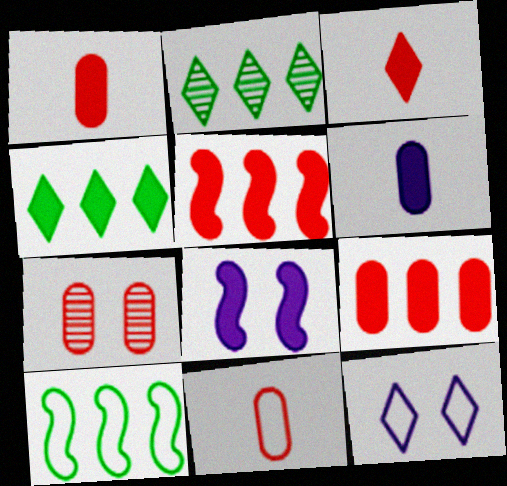[[1, 4, 8], 
[2, 3, 12], 
[2, 8, 11], 
[7, 9, 11], 
[10, 11, 12]]